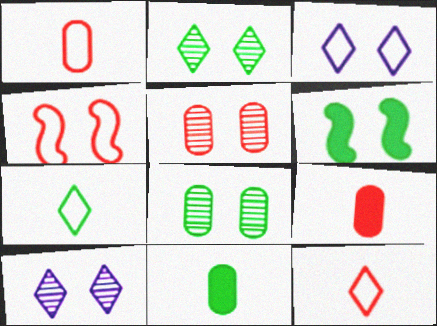[[3, 5, 6]]